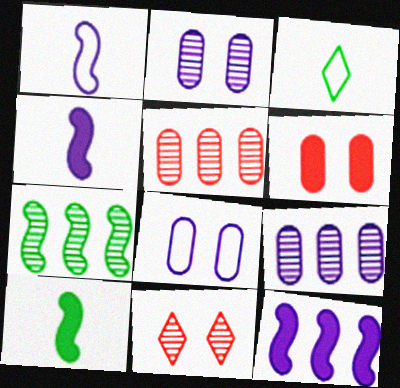[]